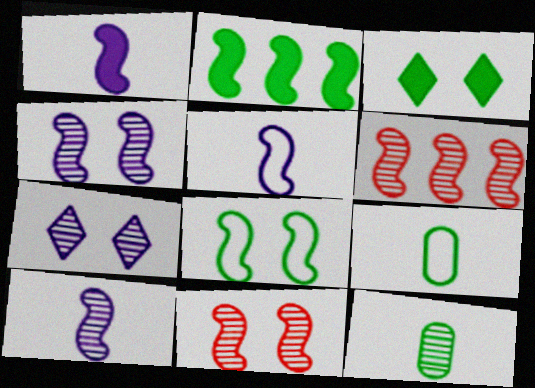[[1, 5, 10], 
[1, 6, 8], 
[2, 5, 11], 
[6, 7, 12]]